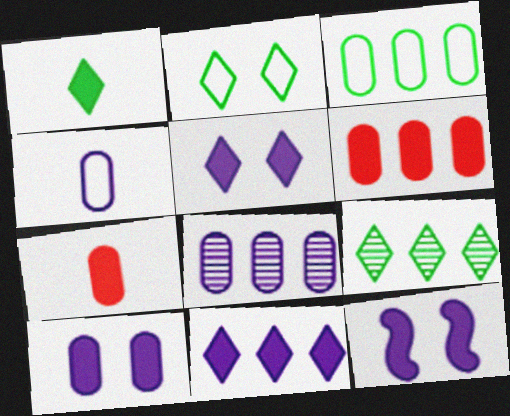[[1, 2, 9], 
[1, 6, 12], 
[3, 6, 8], 
[4, 8, 10], 
[5, 10, 12]]